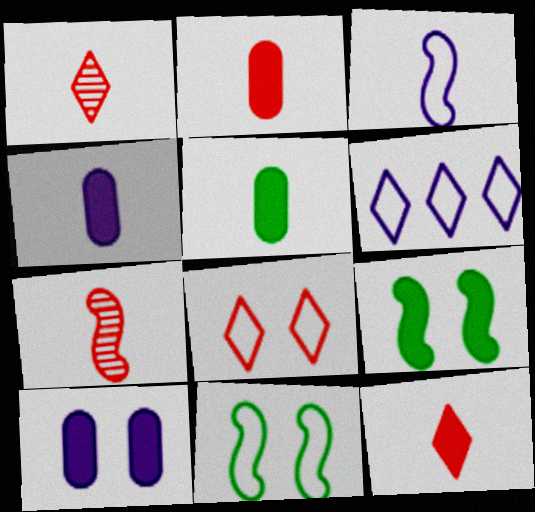[[1, 3, 5], 
[2, 4, 5]]